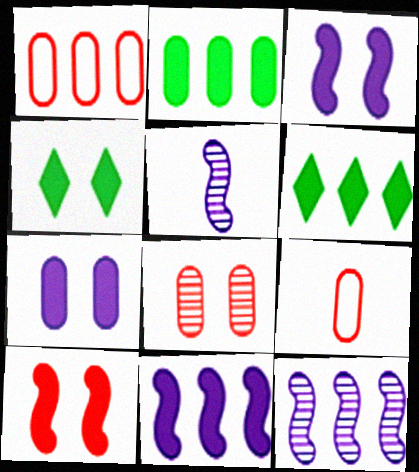[[1, 4, 5], 
[1, 6, 12], 
[4, 7, 10], 
[4, 9, 12]]